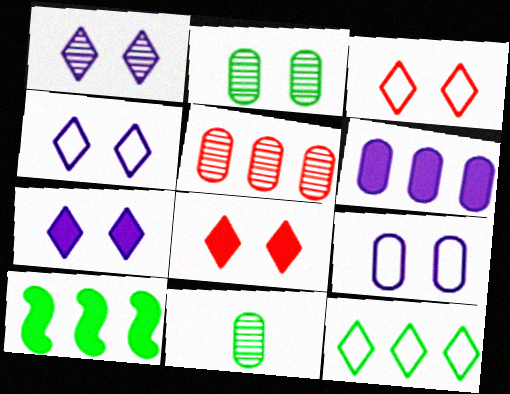[[1, 4, 7]]